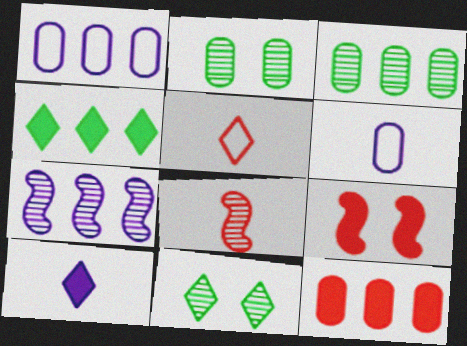[[1, 3, 12], 
[2, 6, 12]]